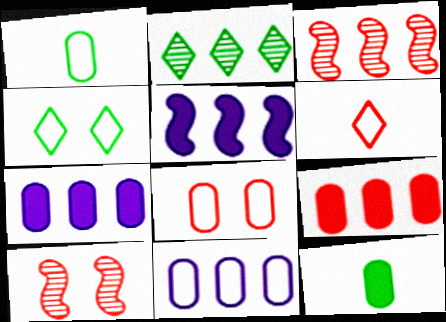[[1, 8, 11], 
[6, 9, 10]]